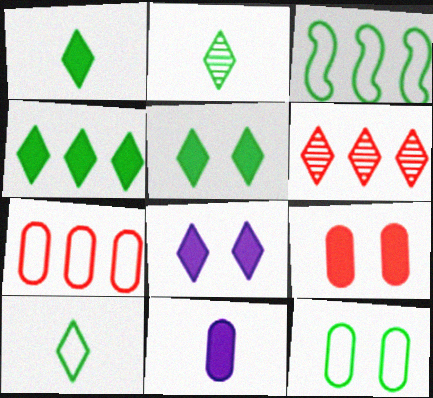[[1, 2, 10], 
[1, 4, 5], 
[3, 10, 12], 
[6, 8, 10]]